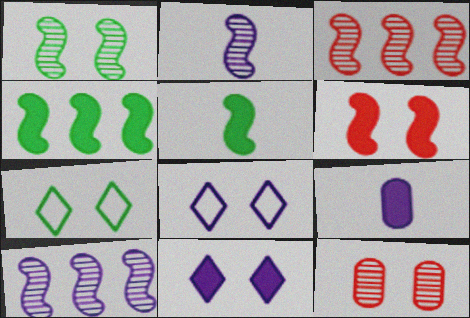[[1, 2, 3], 
[3, 7, 9], 
[8, 9, 10]]